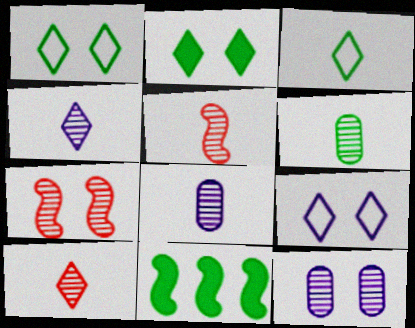[[1, 6, 11], 
[4, 5, 6]]